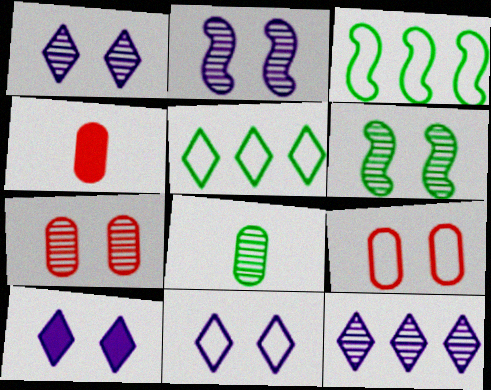[[1, 3, 4], 
[1, 6, 7], 
[1, 10, 11], 
[2, 4, 5], 
[6, 9, 10]]